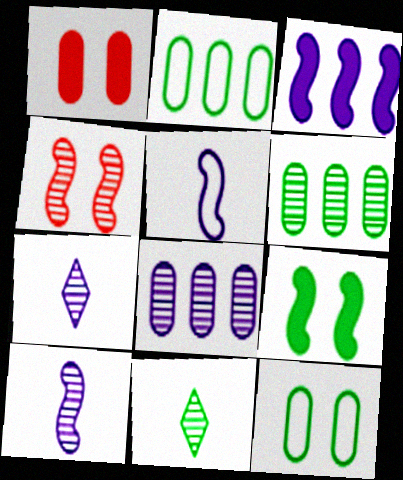[[2, 9, 11], 
[4, 6, 7], 
[4, 8, 11]]